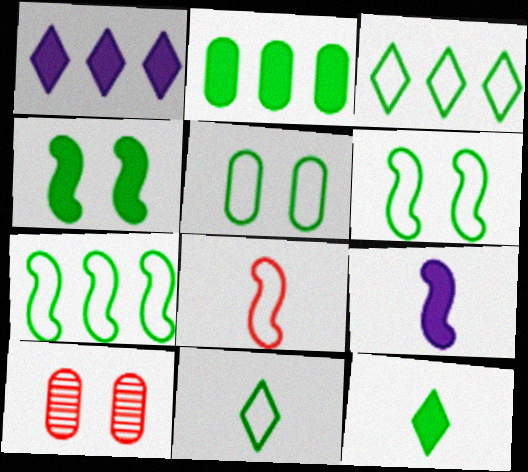[[2, 4, 12], 
[3, 9, 10], 
[5, 7, 11]]